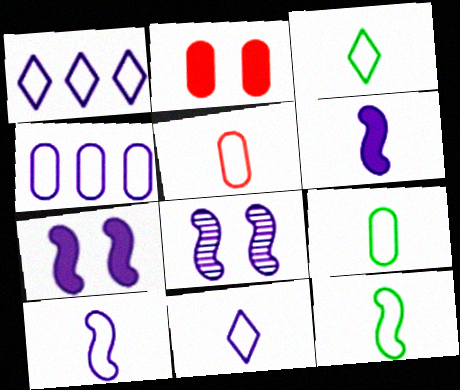[[3, 5, 10], 
[3, 9, 12], 
[5, 11, 12]]